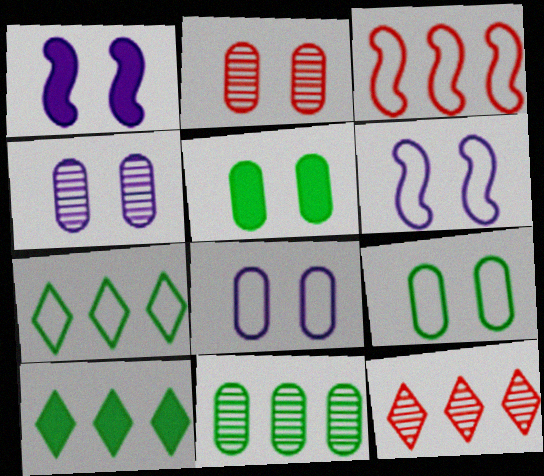[[2, 5, 8]]